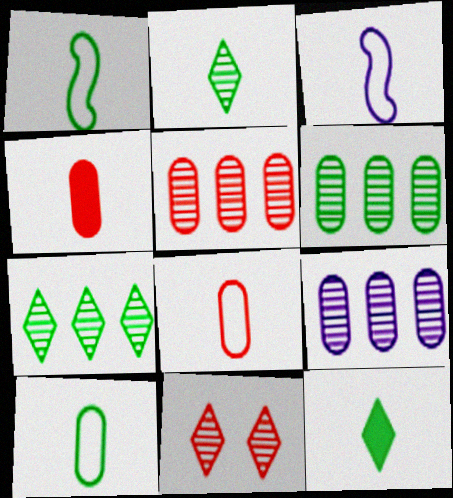[[2, 3, 4], 
[5, 6, 9]]